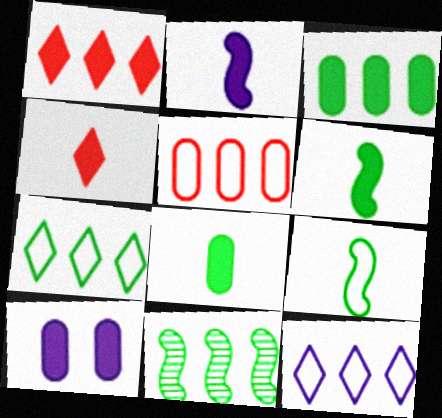[[1, 6, 10], 
[2, 4, 8], 
[3, 7, 11]]